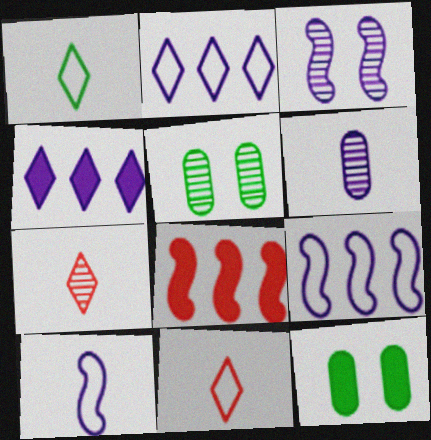[[7, 9, 12]]